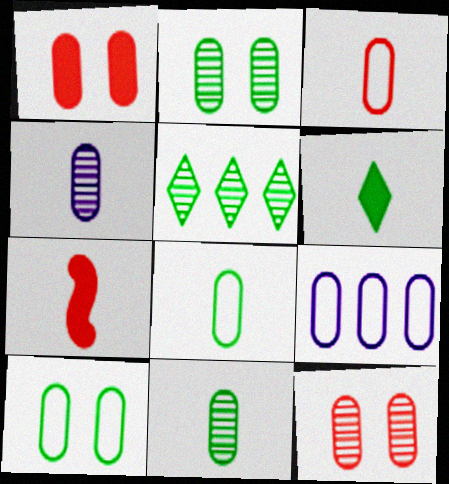[[1, 9, 11], 
[3, 9, 10]]